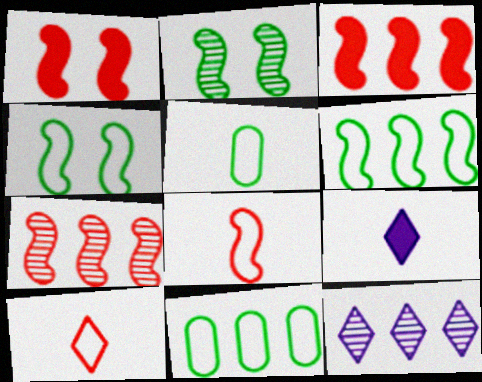[[1, 5, 12], 
[1, 7, 8], 
[3, 11, 12]]